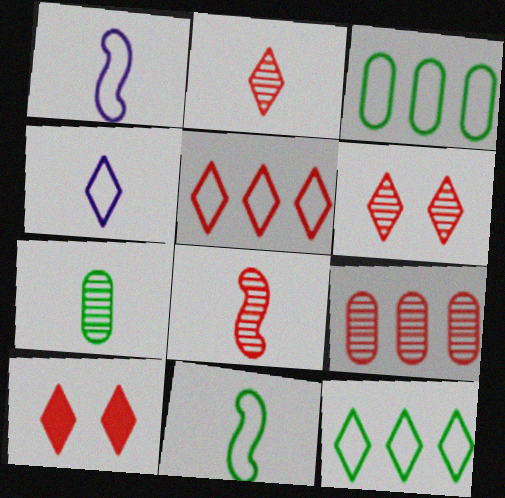[[2, 5, 10], 
[6, 8, 9]]